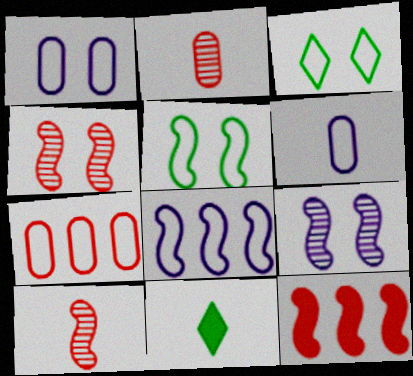[[6, 10, 11], 
[7, 9, 11]]